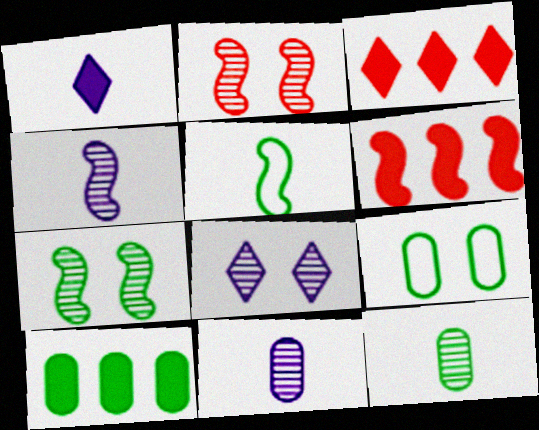[[3, 4, 9], 
[9, 10, 12]]